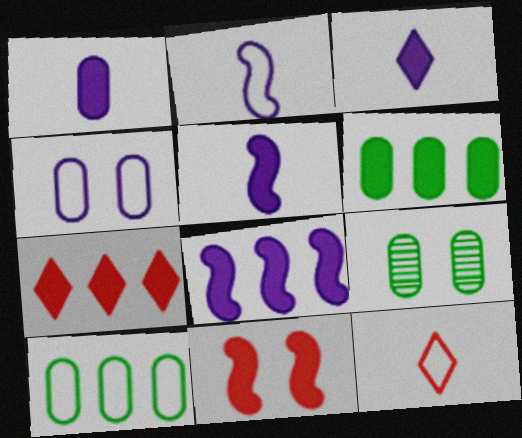[[1, 3, 5], 
[2, 7, 9], 
[3, 6, 11], 
[6, 7, 8], 
[8, 9, 12]]